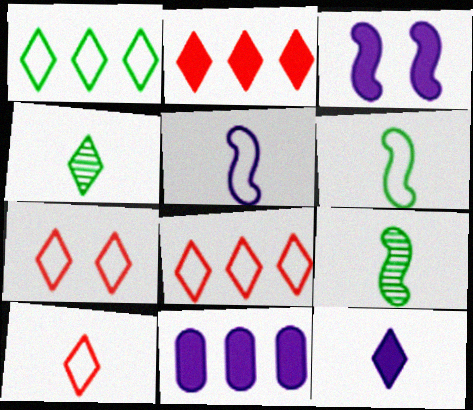[[3, 11, 12], 
[4, 10, 12], 
[7, 8, 10], 
[7, 9, 11]]